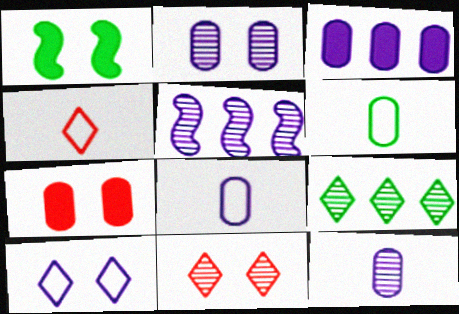[[1, 6, 9], 
[2, 3, 8]]